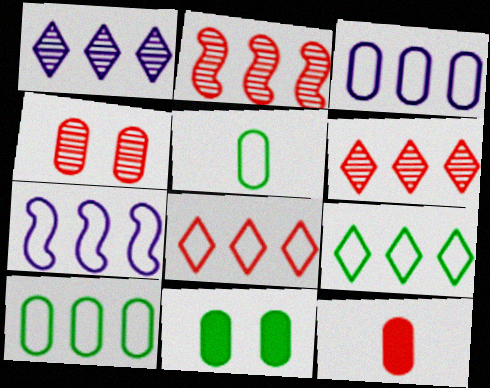[[7, 8, 10]]